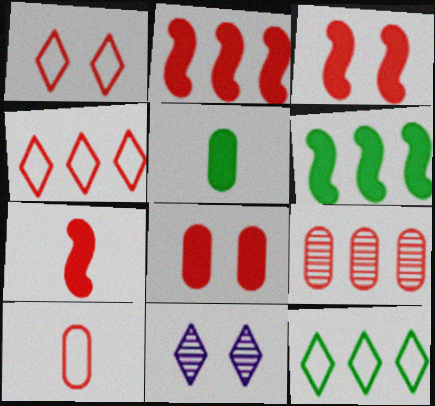[[1, 7, 9], 
[2, 3, 7], 
[2, 4, 9], 
[6, 10, 11], 
[8, 9, 10]]